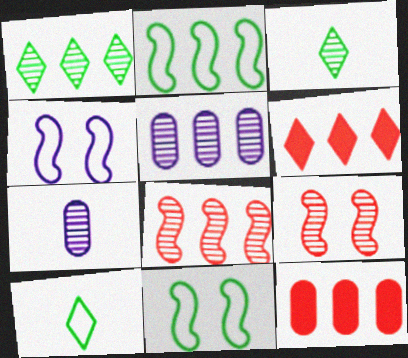[[1, 5, 8], 
[1, 7, 9], 
[2, 5, 6], 
[3, 4, 12], 
[3, 5, 9], 
[6, 7, 11]]